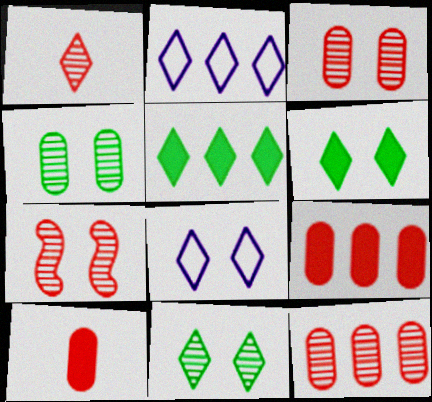[[1, 2, 6], 
[1, 5, 8], 
[1, 7, 12]]